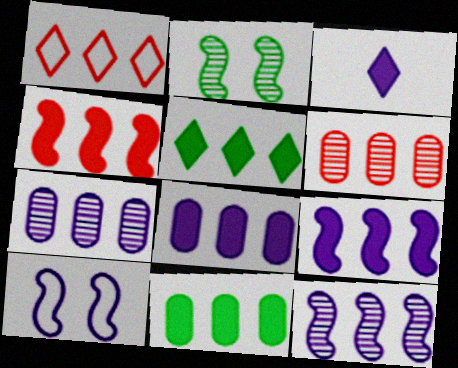[[1, 4, 6], 
[1, 11, 12], 
[3, 7, 10], 
[4, 5, 8]]